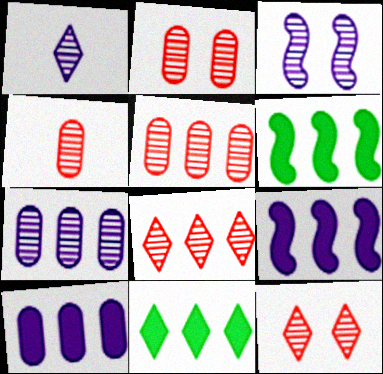[[1, 3, 7], 
[2, 4, 5]]